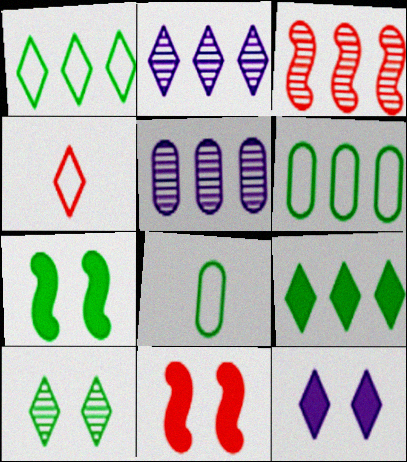[[2, 8, 11], 
[3, 8, 12], 
[4, 5, 7]]